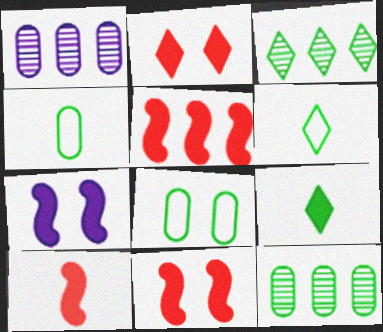[[1, 6, 11], 
[5, 10, 11]]